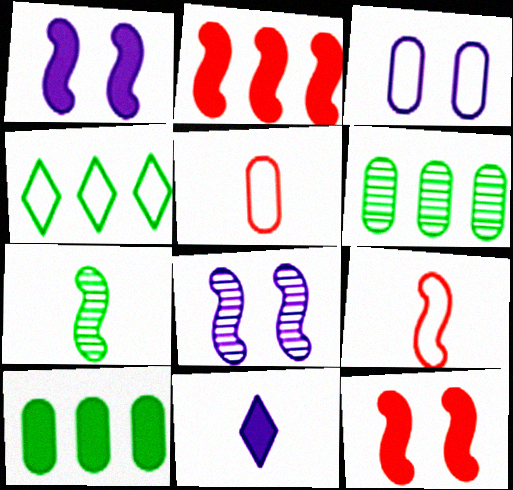[[3, 4, 9], 
[5, 7, 11], 
[10, 11, 12]]